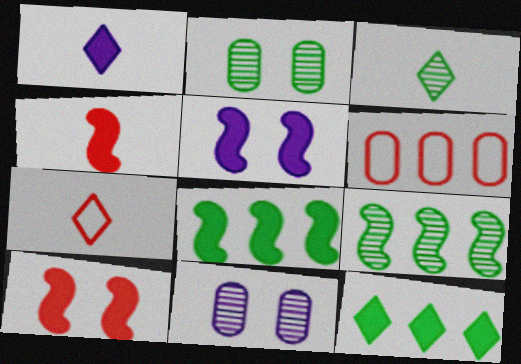[[1, 3, 7], 
[2, 3, 9], 
[3, 5, 6], 
[4, 5, 8], 
[7, 8, 11]]